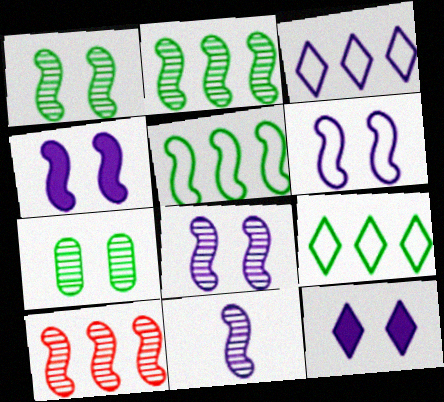[[1, 10, 11], 
[4, 6, 8]]